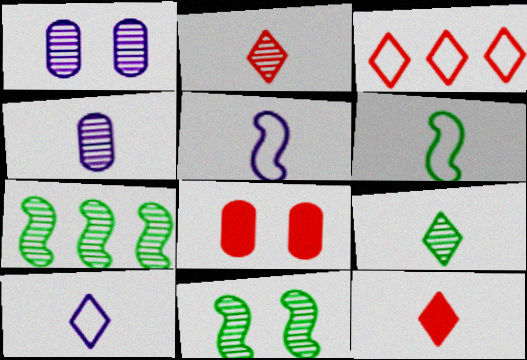[[1, 2, 7], 
[4, 6, 12], 
[7, 8, 10], 
[9, 10, 12]]